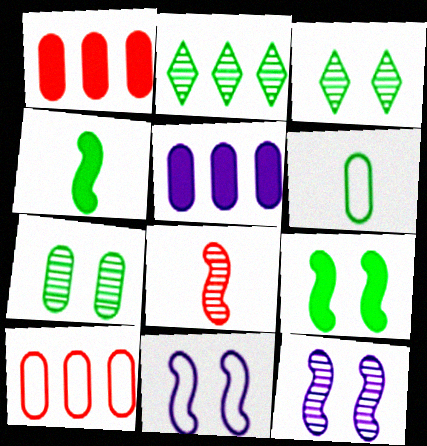[[2, 6, 9]]